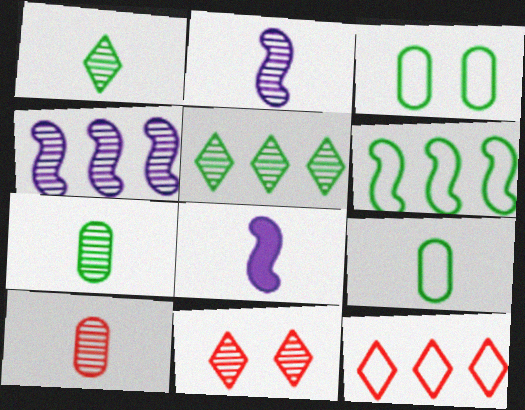[[1, 2, 10], 
[4, 7, 11]]